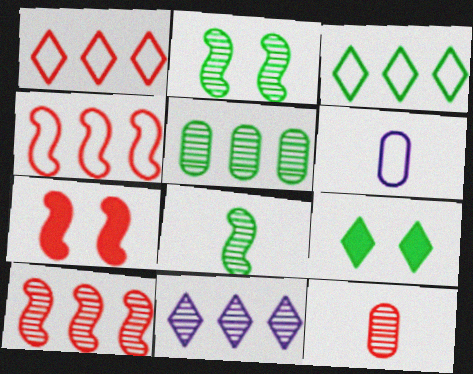[[1, 7, 12], 
[2, 11, 12], 
[5, 10, 11], 
[6, 9, 10]]